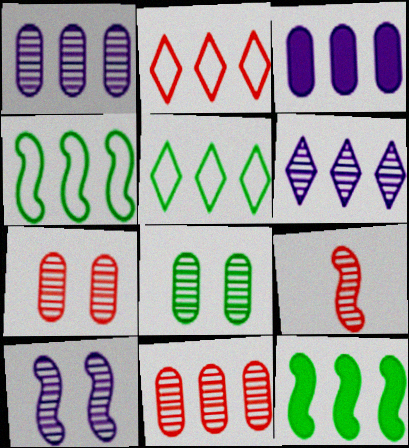[[1, 2, 12], 
[6, 8, 9]]